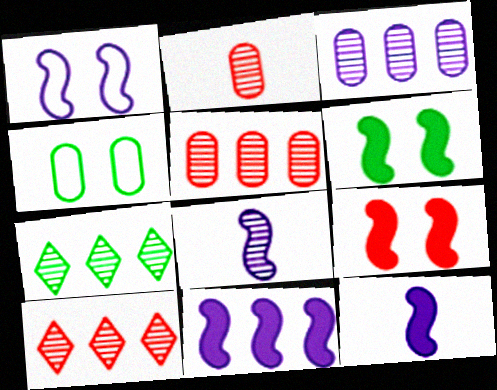[[1, 8, 11], 
[4, 10, 12]]